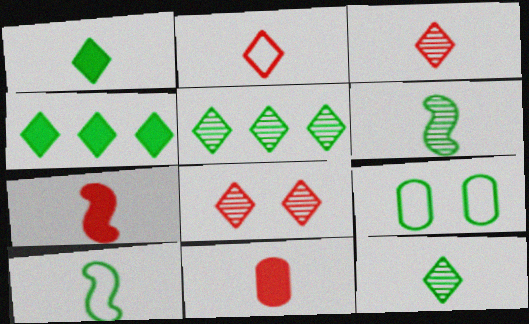[[4, 6, 9]]